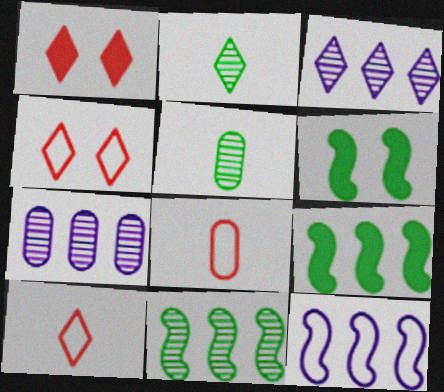[[1, 5, 12], 
[3, 6, 8], 
[6, 7, 10]]